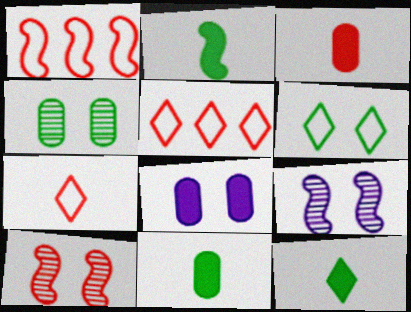[[1, 2, 9], 
[2, 11, 12], 
[3, 5, 10], 
[5, 9, 11], 
[6, 8, 10]]